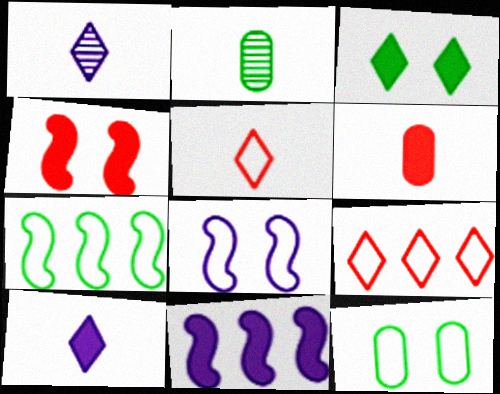[[1, 3, 9], 
[2, 3, 7], 
[3, 6, 11]]